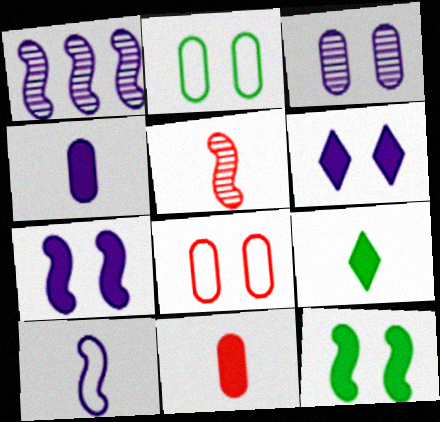[[1, 7, 10], 
[1, 8, 9]]